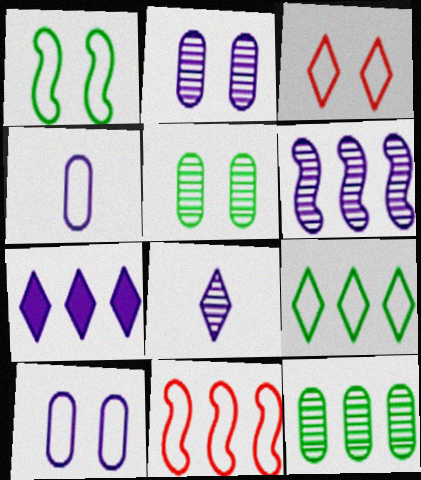[[1, 3, 10], 
[2, 6, 8], 
[7, 11, 12]]